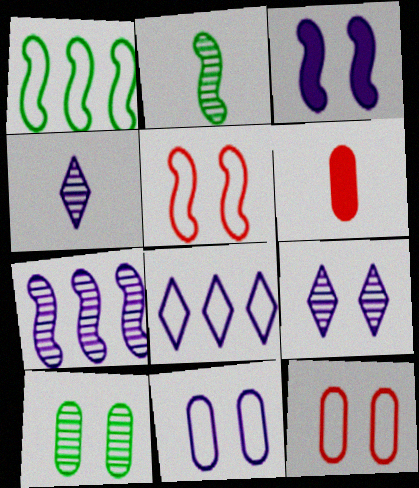[[1, 6, 9], 
[3, 9, 11]]